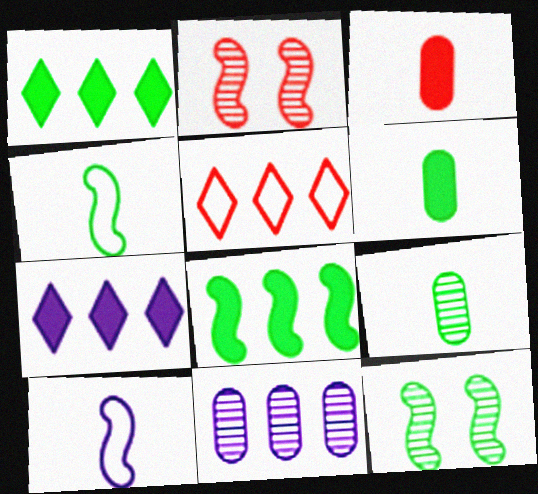[[2, 3, 5], 
[2, 8, 10], 
[4, 8, 12], 
[5, 8, 11]]